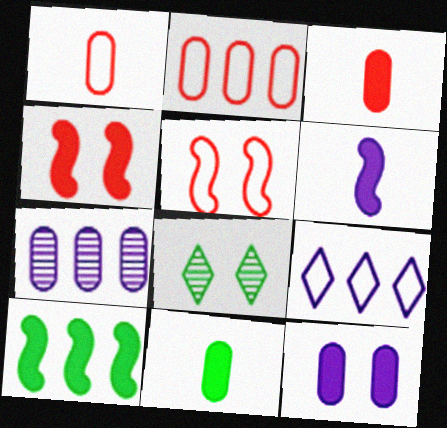[[2, 6, 8], 
[4, 6, 10], 
[5, 8, 12]]